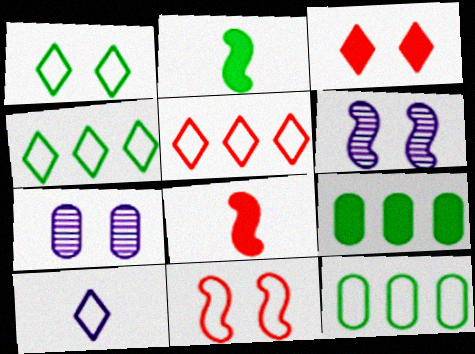[[1, 5, 10], 
[2, 5, 7], 
[4, 7, 8], 
[10, 11, 12]]